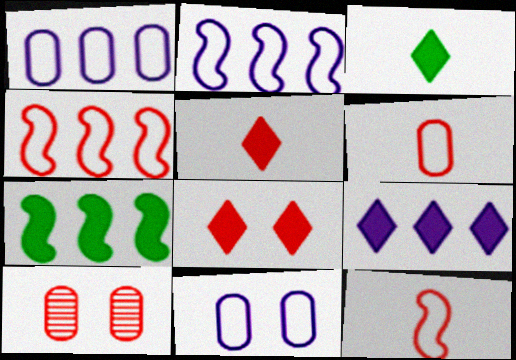[[2, 3, 10], 
[3, 8, 9], 
[4, 5, 10]]